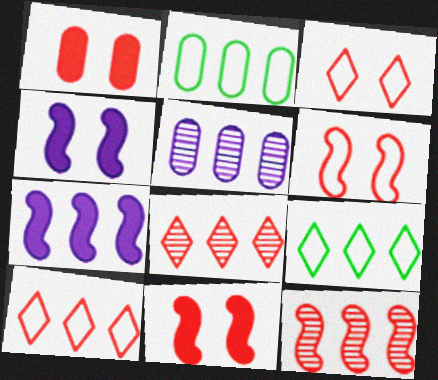[[2, 7, 8]]